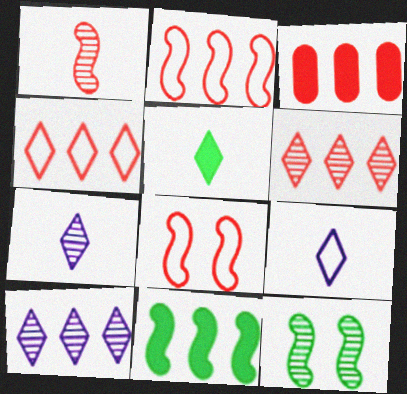[[2, 3, 6], 
[3, 9, 12]]